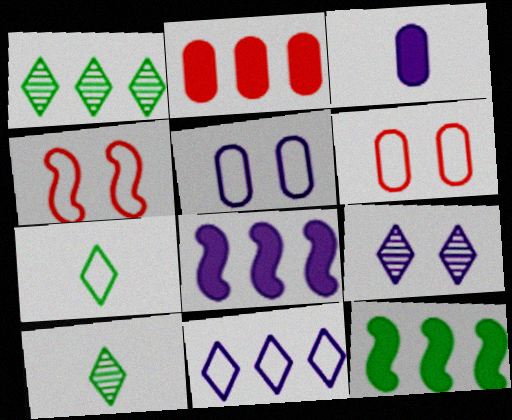[[1, 3, 4], 
[6, 8, 10]]